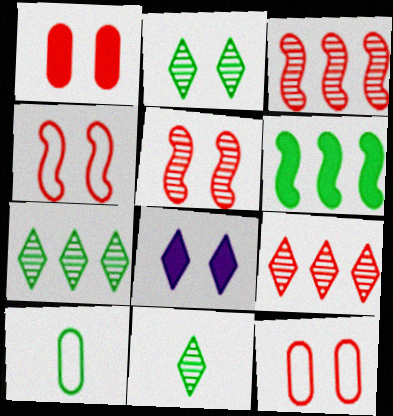[[2, 6, 10], 
[2, 7, 11], 
[3, 8, 10]]